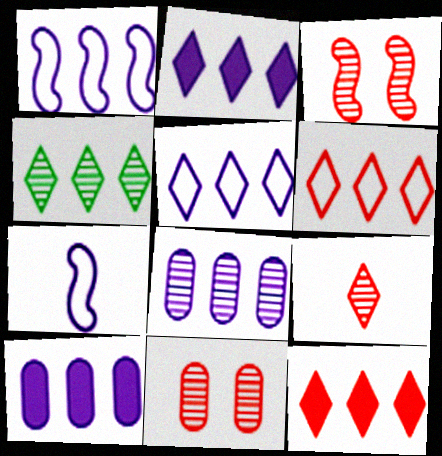[[1, 2, 8], 
[2, 4, 6], 
[4, 5, 12]]